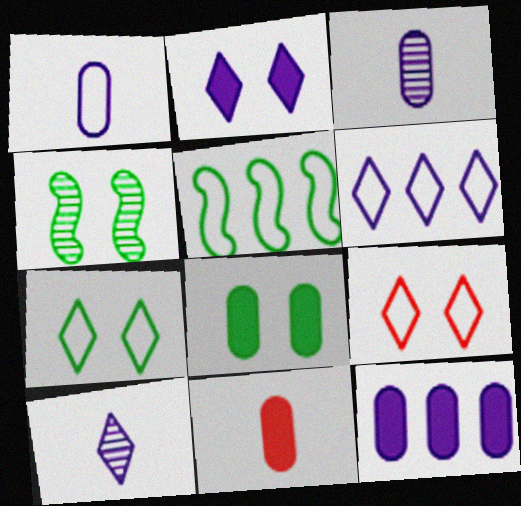[[1, 5, 9], 
[2, 6, 10], 
[4, 6, 11], 
[4, 7, 8], 
[8, 11, 12]]